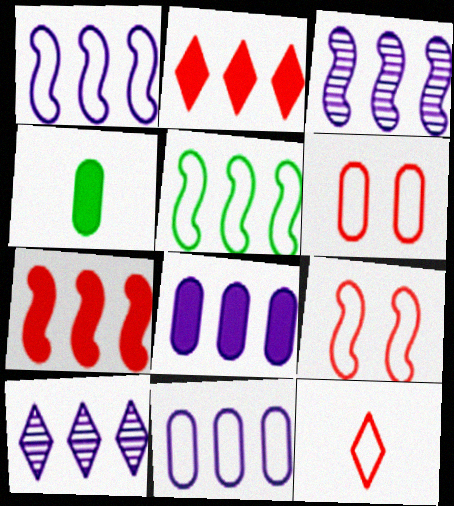[[1, 8, 10], 
[3, 5, 7], 
[4, 9, 10]]